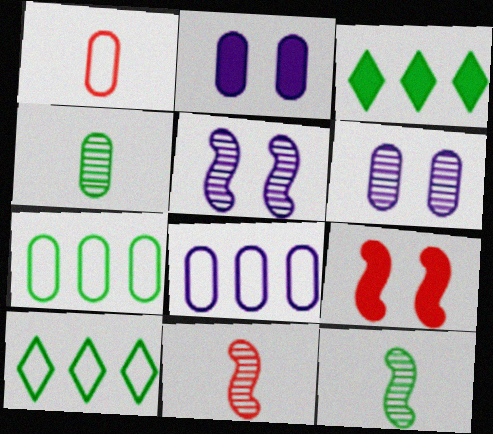[[1, 3, 5], 
[2, 10, 11]]